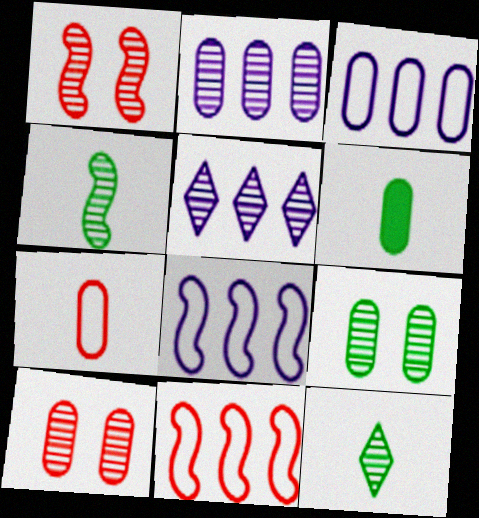[[1, 2, 12], 
[3, 6, 10], 
[4, 5, 10]]